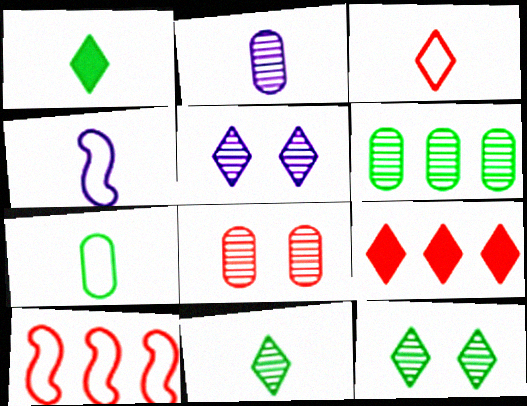[[2, 6, 8], 
[3, 4, 7]]